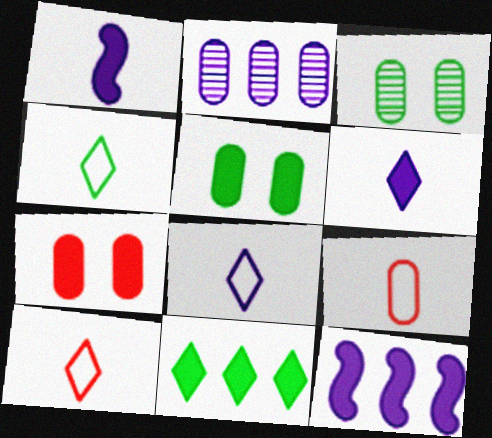[[1, 7, 11], 
[2, 5, 9], 
[3, 10, 12], 
[4, 8, 10]]